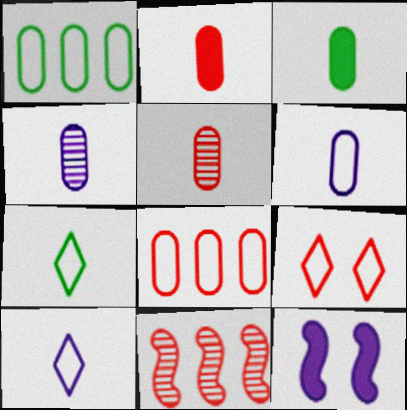[[2, 9, 11], 
[3, 5, 6]]